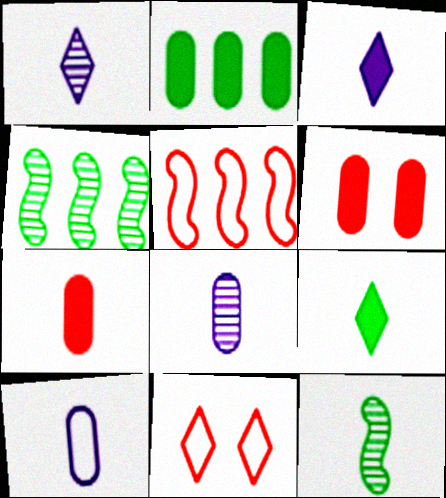[]